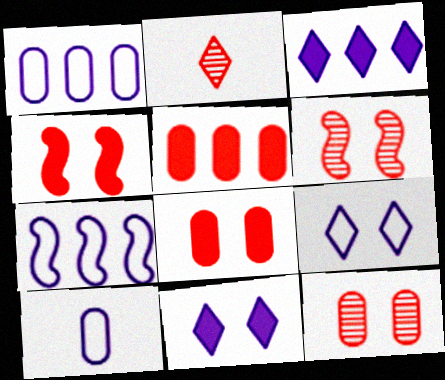[[7, 9, 10]]